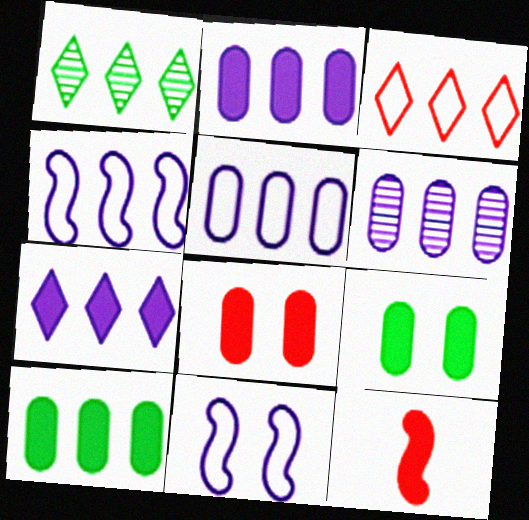[[1, 3, 7], 
[2, 5, 6], 
[4, 6, 7], 
[7, 9, 12]]